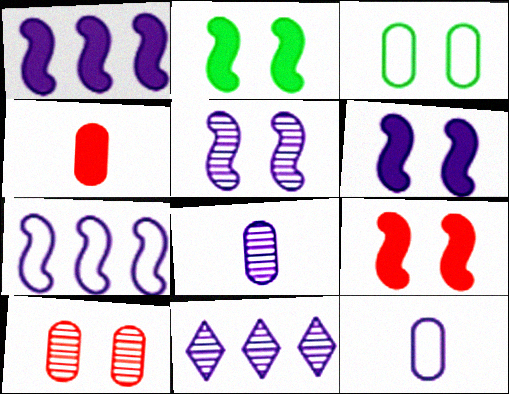[[2, 6, 9], 
[5, 8, 11], 
[6, 11, 12]]